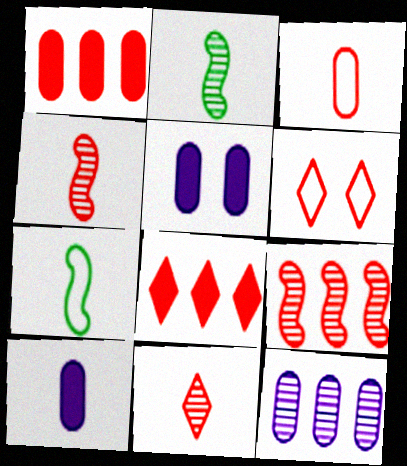[[1, 4, 6], 
[6, 8, 11], 
[7, 10, 11]]